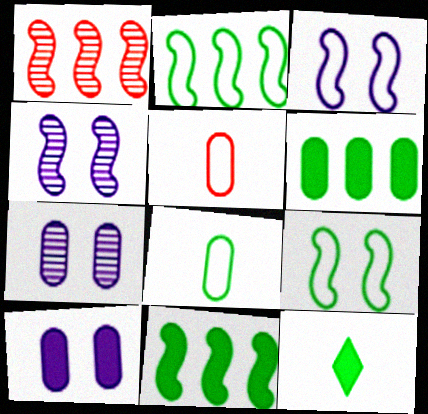[[5, 6, 7]]